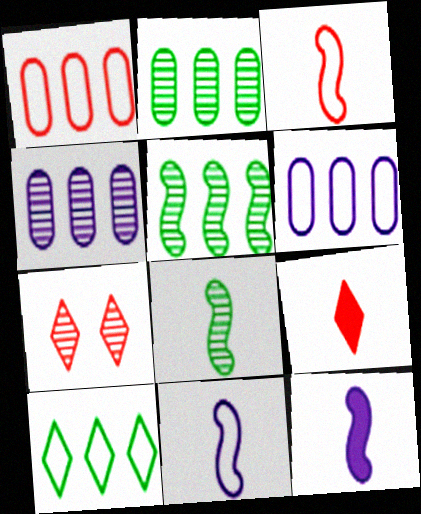[[3, 8, 12], 
[4, 7, 8]]